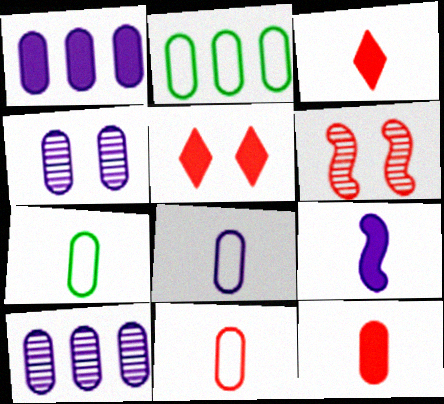[[1, 4, 8], 
[2, 4, 12], 
[7, 8, 11]]